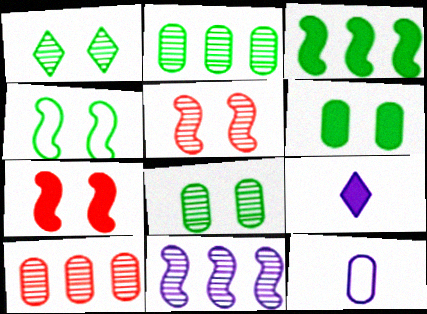[[1, 4, 6], 
[4, 9, 10], 
[6, 10, 12]]